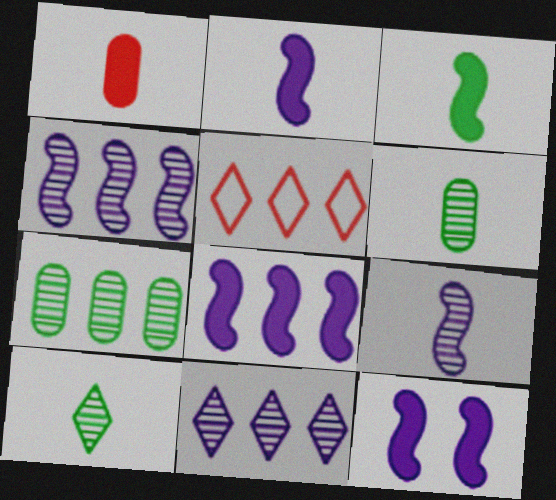[[2, 8, 12], 
[5, 6, 12], 
[5, 7, 8]]